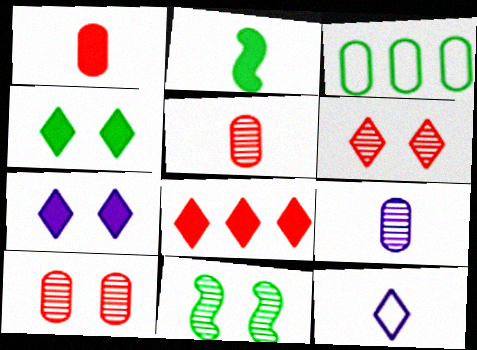[[2, 5, 12]]